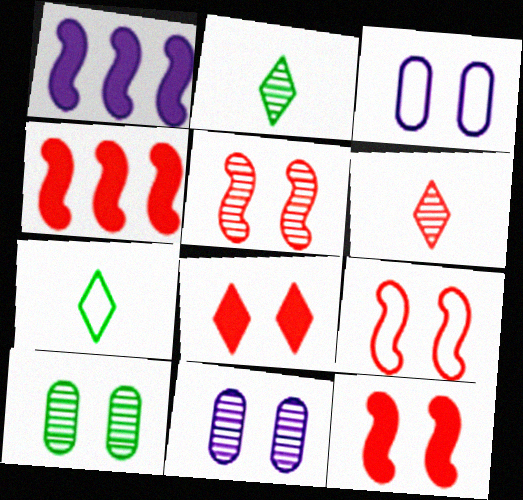[[2, 3, 4], 
[4, 7, 11], 
[5, 9, 12]]